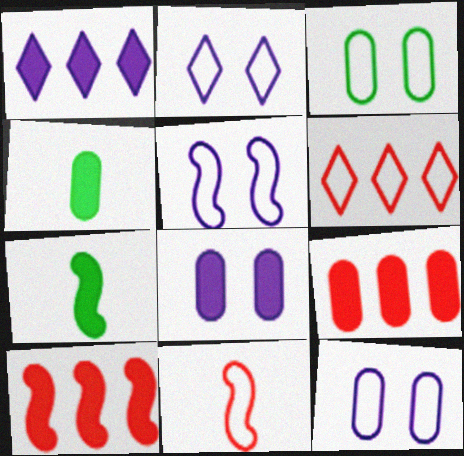[[2, 5, 12], 
[4, 8, 9]]